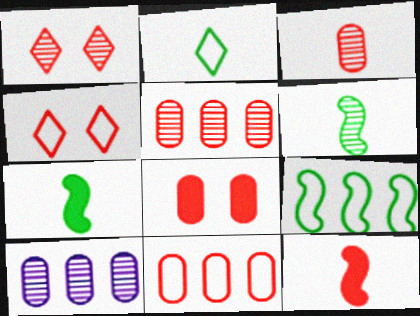[[1, 6, 10], 
[1, 11, 12], 
[3, 8, 11], 
[4, 5, 12], 
[4, 7, 10]]